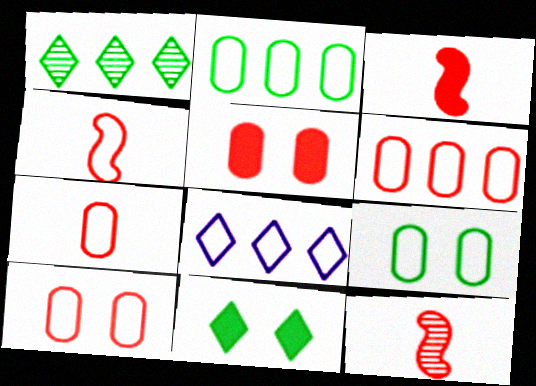[[3, 4, 12], 
[4, 8, 9], 
[6, 7, 10]]